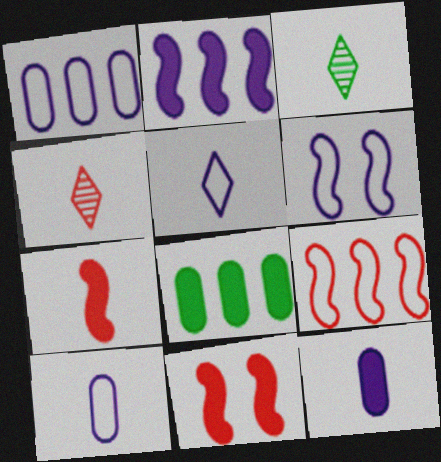[[1, 3, 11], 
[1, 5, 6], 
[3, 7, 10], 
[4, 6, 8]]